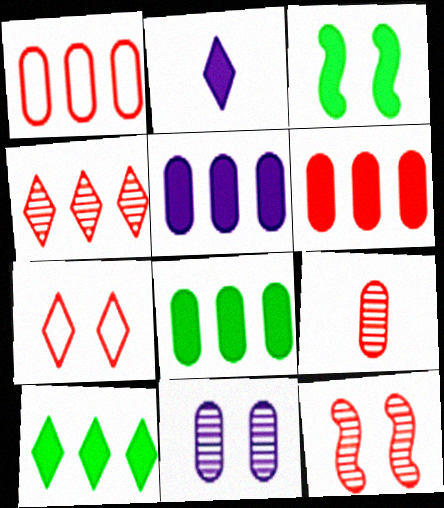[[2, 3, 6], 
[3, 7, 11], 
[4, 9, 12], 
[5, 6, 8]]